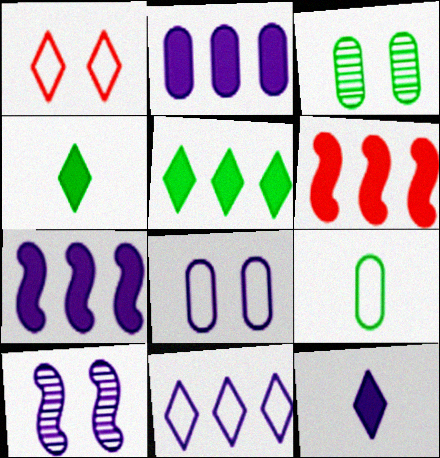[[2, 5, 6]]